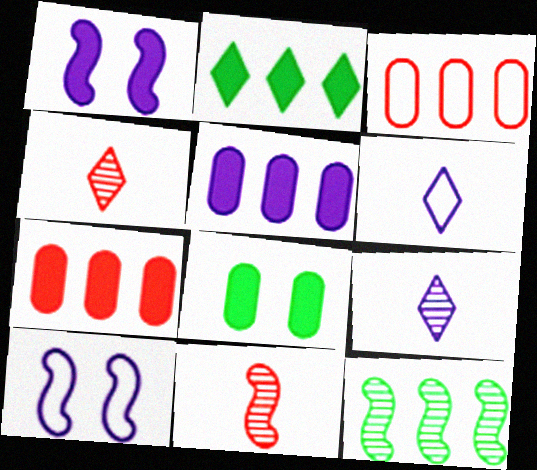[[5, 9, 10]]